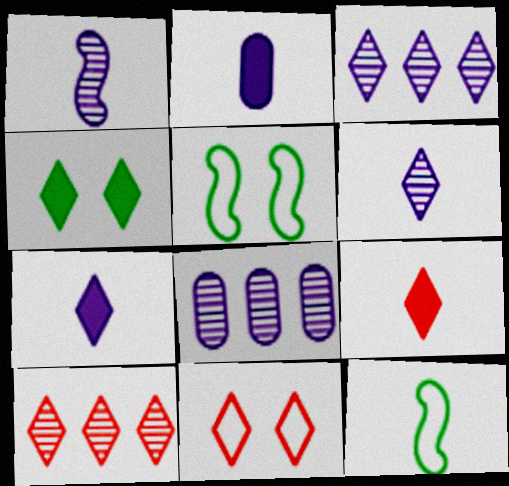[[2, 5, 10], 
[5, 8, 9], 
[9, 10, 11]]